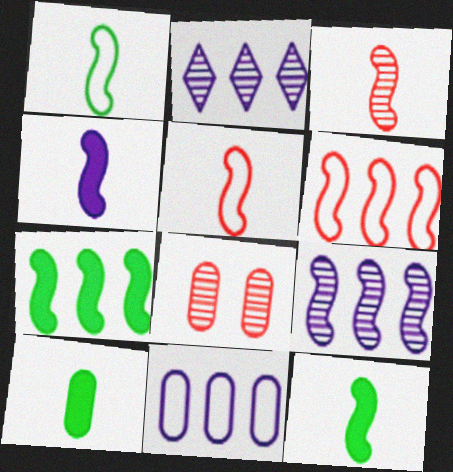[[1, 3, 4], 
[6, 7, 9], 
[8, 10, 11]]